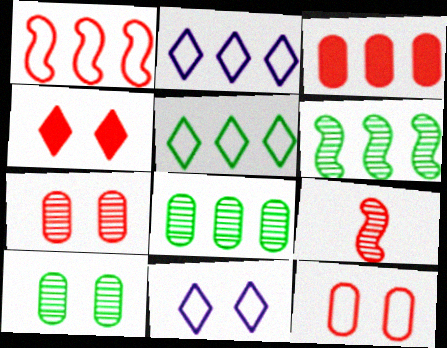[[2, 3, 6]]